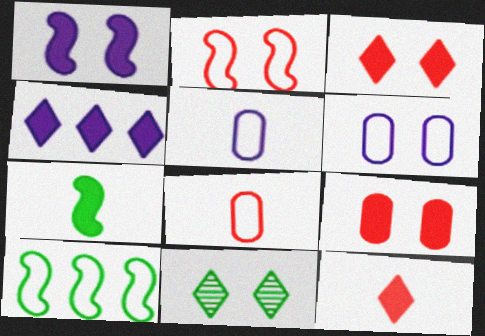[[4, 7, 9]]